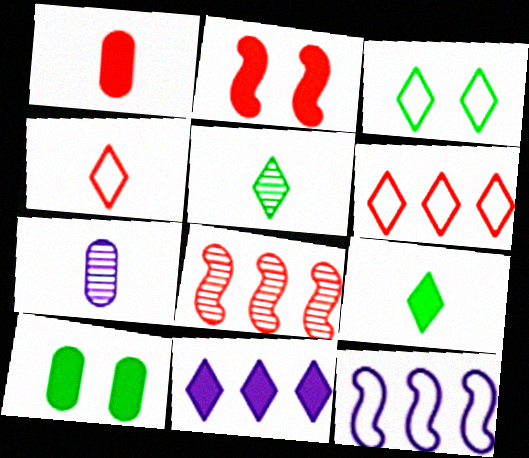[]